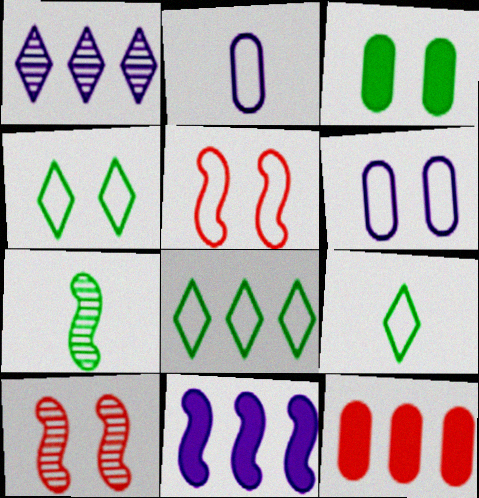[[2, 5, 8], 
[3, 7, 8], 
[4, 5, 6], 
[4, 8, 9], 
[5, 7, 11]]